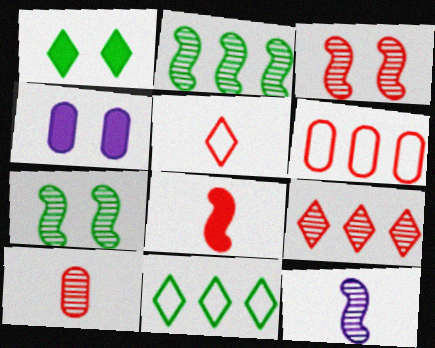[[1, 6, 12], 
[2, 3, 12], 
[2, 4, 5], 
[3, 9, 10], 
[5, 8, 10]]